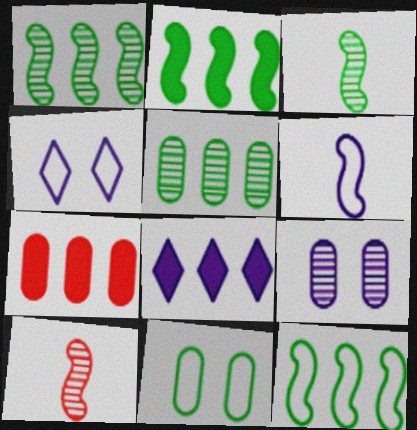[[1, 2, 12], 
[2, 7, 8], 
[3, 4, 7], 
[6, 8, 9], 
[8, 10, 11]]